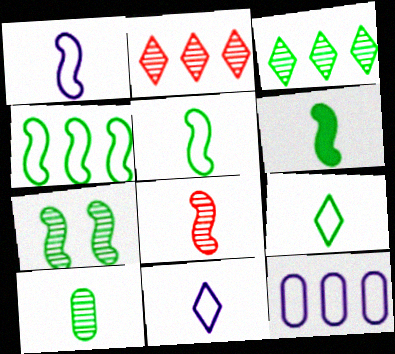[[1, 6, 8], 
[3, 7, 10], 
[4, 6, 7], 
[6, 9, 10]]